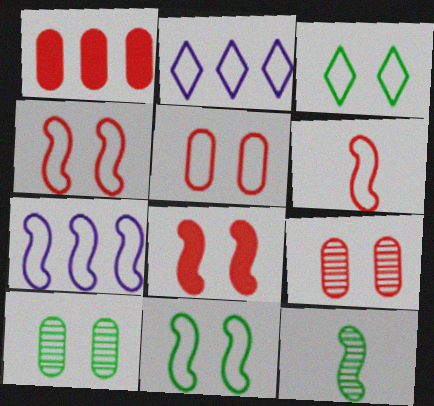[[6, 7, 11], 
[7, 8, 12]]